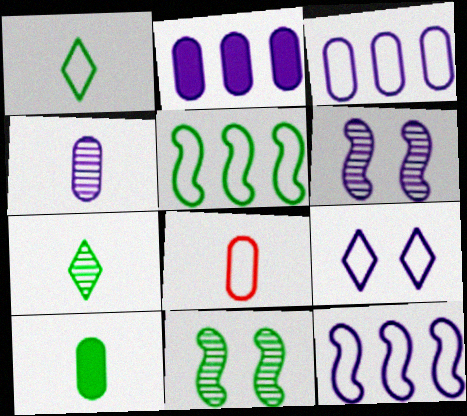[[4, 8, 10], 
[5, 8, 9]]